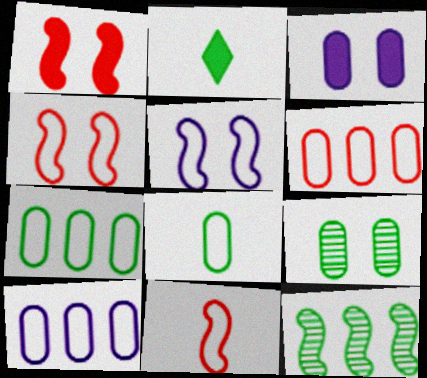[[6, 7, 10]]